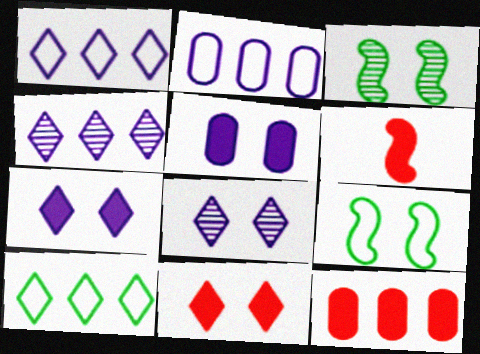[[6, 11, 12]]